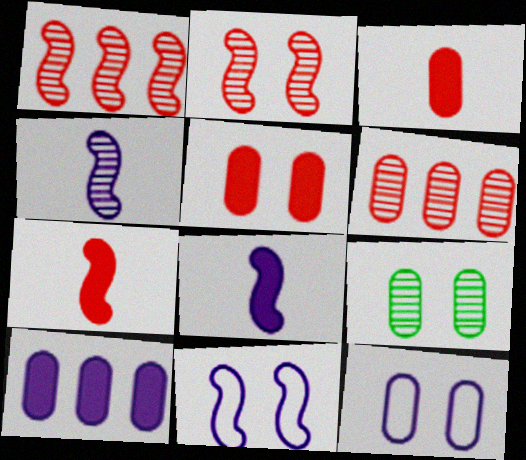[[5, 9, 12]]